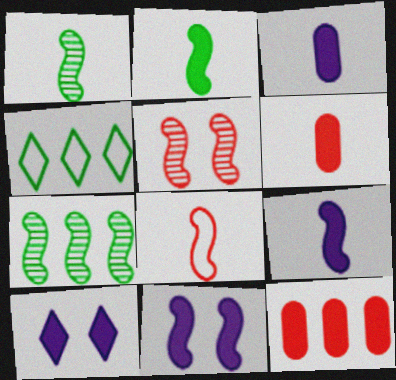[[1, 8, 9], 
[2, 10, 12], 
[3, 4, 5], 
[7, 8, 11]]